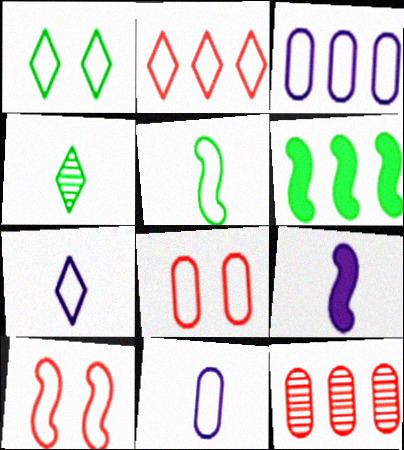[[1, 2, 7], 
[1, 9, 12]]